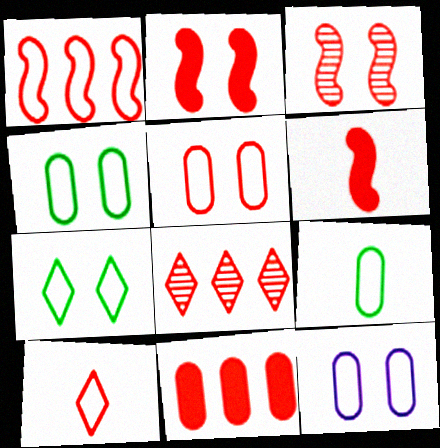[[1, 3, 6], 
[1, 5, 10], 
[1, 8, 11], 
[3, 10, 11], 
[4, 5, 12], 
[5, 6, 8]]